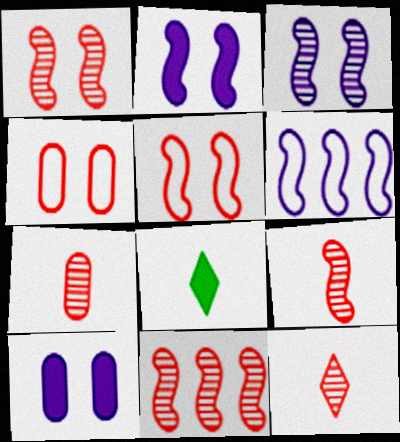[[1, 9, 11], 
[7, 9, 12]]